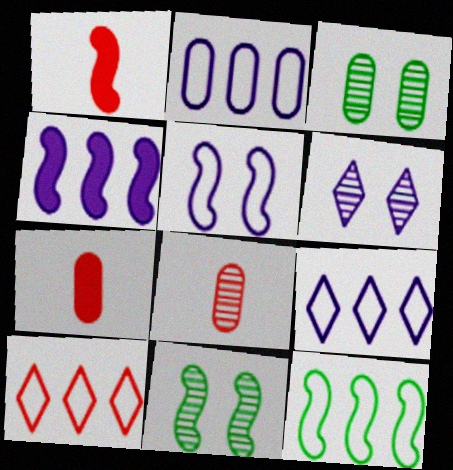[[1, 3, 9], 
[2, 3, 7], 
[2, 10, 12], 
[6, 7, 12], 
[7, 9, 11]]